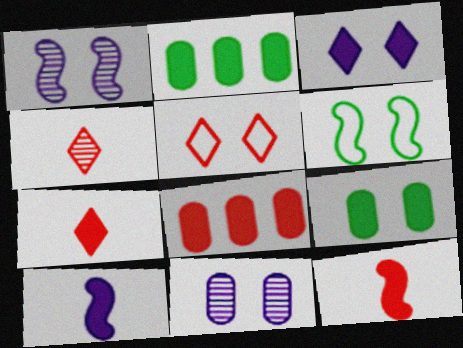[[1, 5, 9], 
[2, 3, 12]]